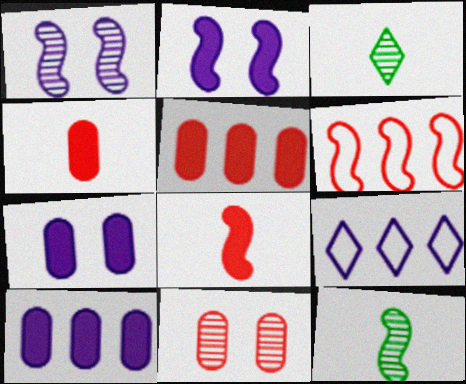[[2, 6, 12], 
[3, 6, 7]]